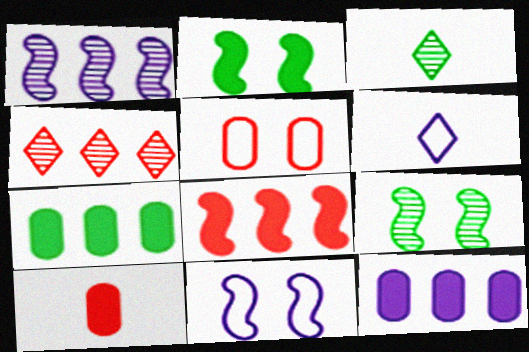[]